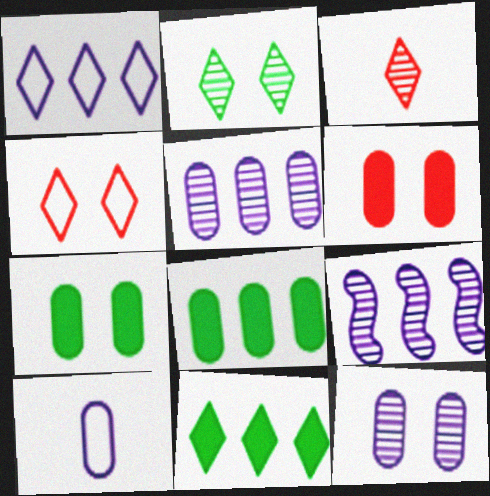[]